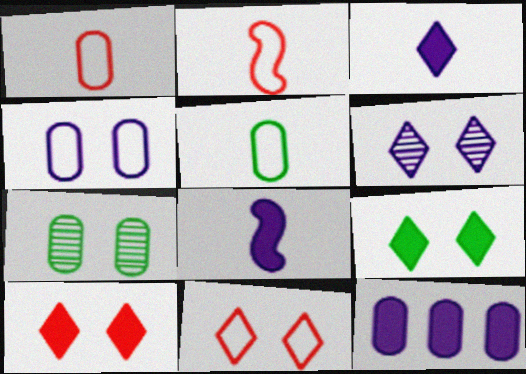[[1, 7, 12], 
[6, 9, 11]]